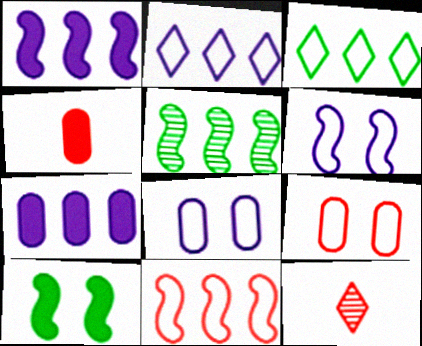[[1, 5, 11]]